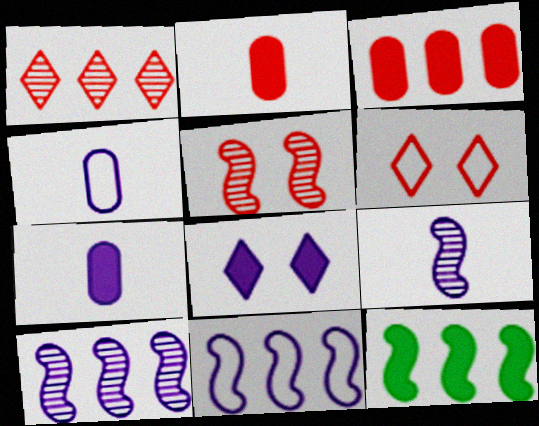[[2, 8, 12], 
[4, 8, 10]]